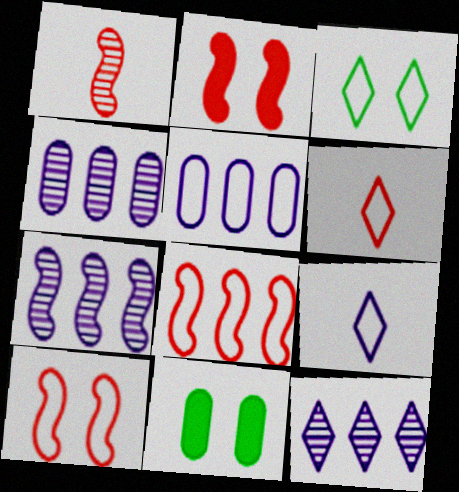[[1, 2, 8], 
[4, 7, 12], 
[6, 7, 11]]